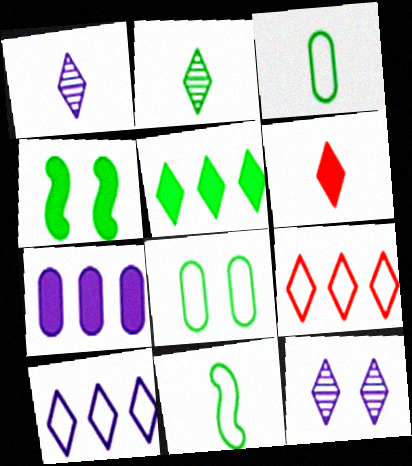[[4, 6, 7]]